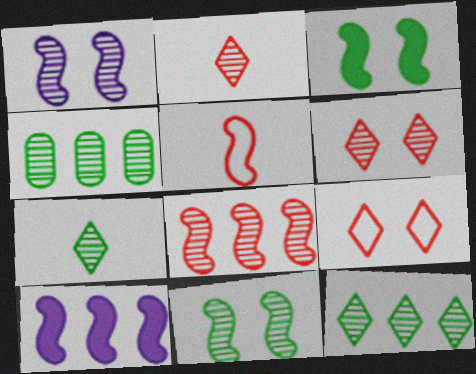[[1, 2, 4], 
[4, 7, 11], 
[5, 10, 11]]